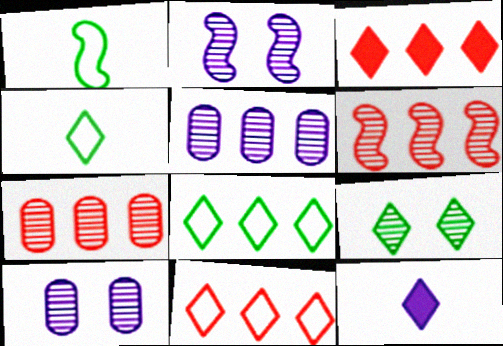[[1, 3, 10], 
[9, 11, 12]]